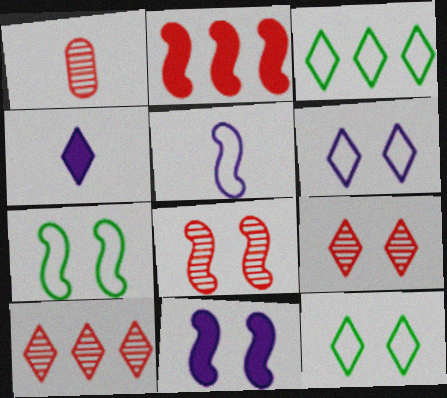[[1, 3, 11], 
[1, 8, 10], 
[3, 4, 9], 
[4, 10, 12], 
[7, 8, 11]]